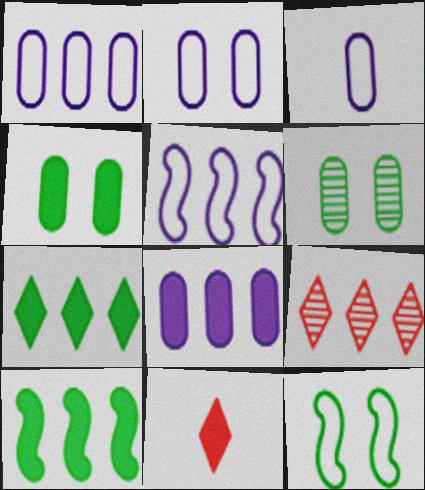[[1, 2, 3], 
[1, 9, 10], 
[5, 6, 11]]